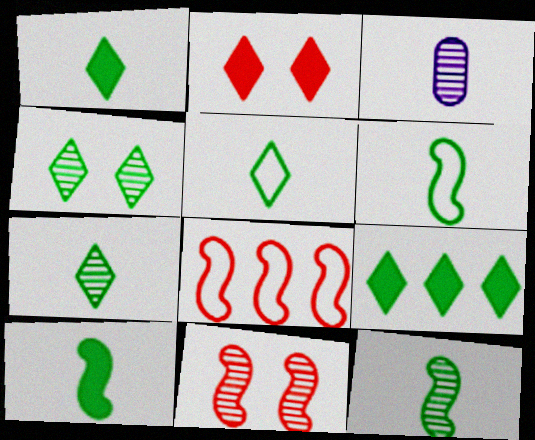[[1, 5, 7], 
[4, 5, 9], 
[6, 10, 12]]